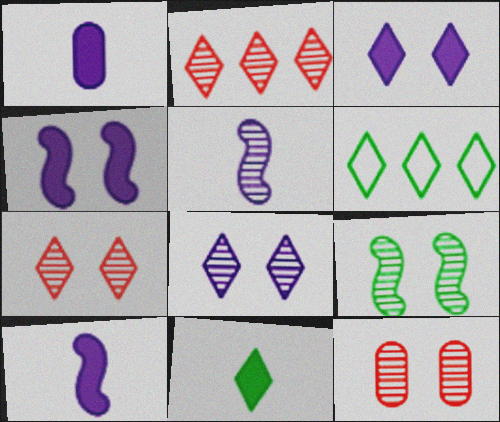[[6, 10, 12], 
[8, 9, 12]]